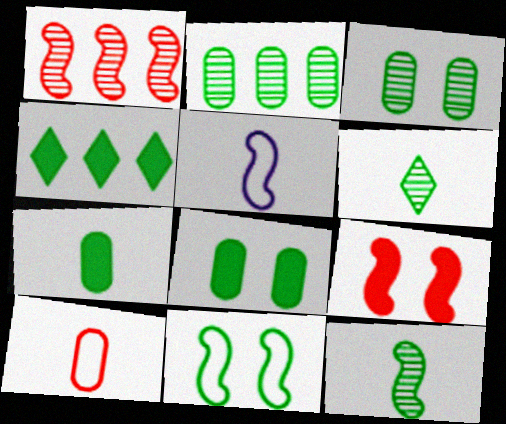[]